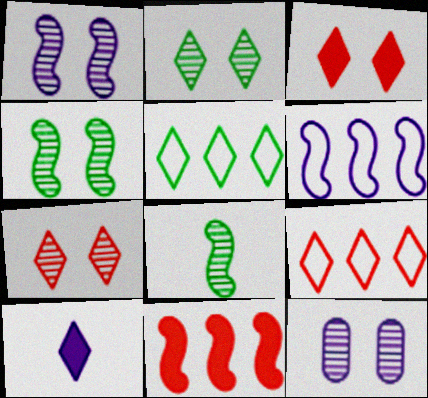[[2, 9, 10], 
[4, 7, 12], 
[5, 7, 10], 
[6, 10, 12]]